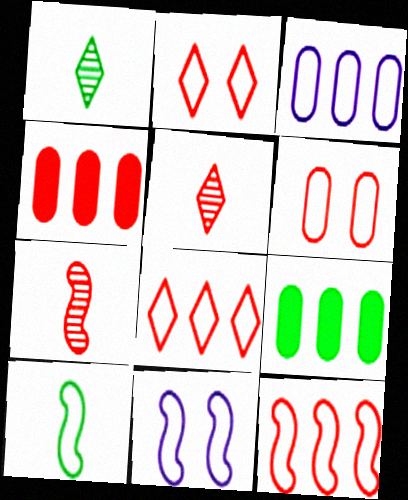[[1, 4, 11], 
[2, 3, 10], 
[2, 4, 7], 
[5, 9, 11], 
[10, 11, 12]]